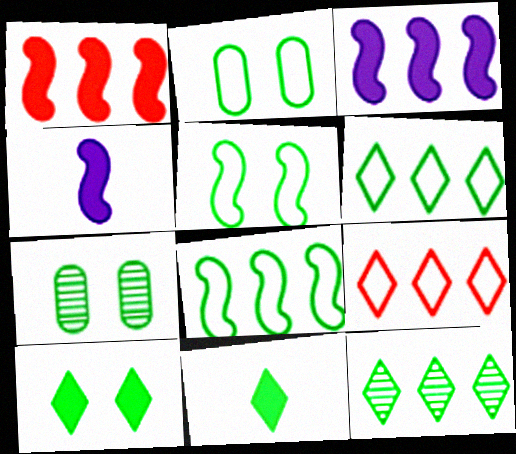[[4, 7, 9], 
[5, 7, 10], 
[7, 8, 11]]